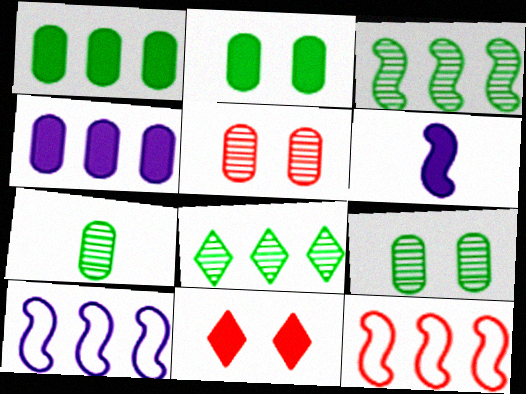[[1, 6, 11], 
[4, 8, 12], 
[7, 10, 11]]